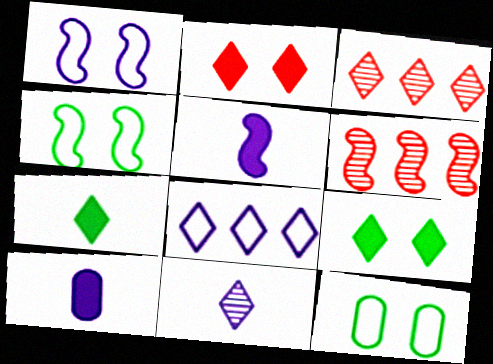[[3, 4, 10], 
[3, 5, 12], 
[4, 5, 6]]